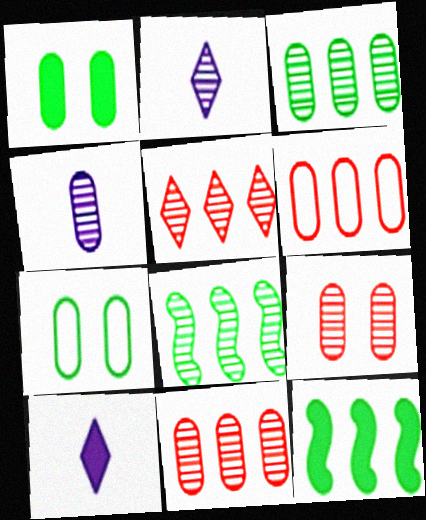[[1, 4, 6], 
[2, 8, 9], 
[3, 4, 9]]